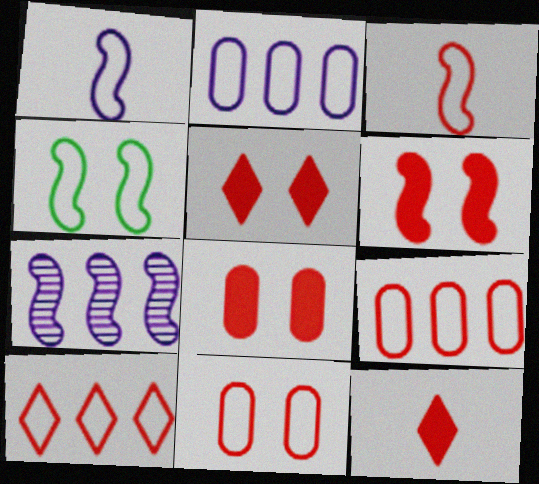[[3, 10, 11], 
[5, 6, 8]]